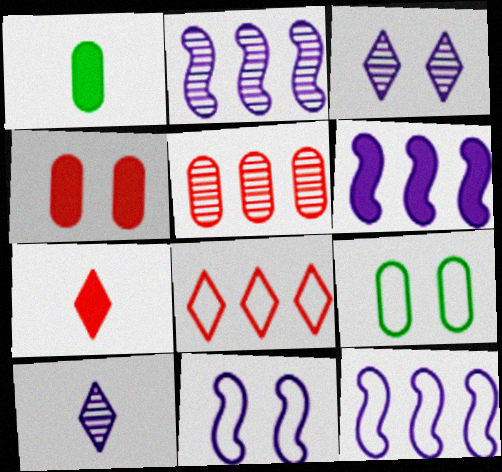[[2, 6, 12], 
[2, 7, 9]]